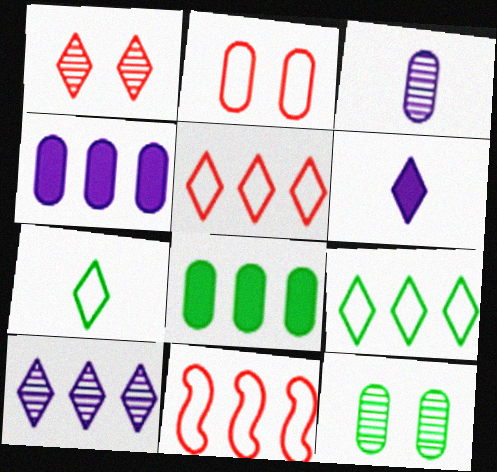[[1, 6, 9], 
[2, 3, 8], 
[6, 11, 12], 
[8, 10, 11]]